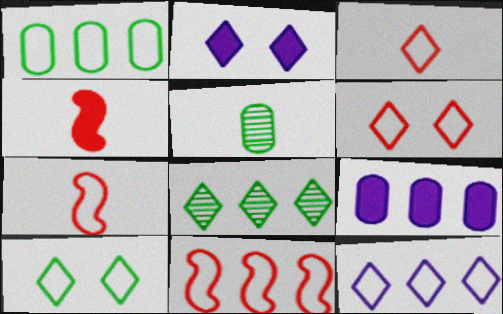[[1, 11, 12], 
[2, 3, 8], 
[2, 5, 11], 
[3, 10, 12], 
[8, 9, 11]]